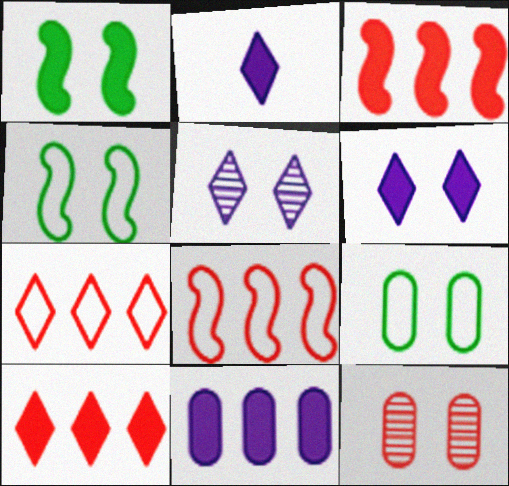[[4, 6, 12]]